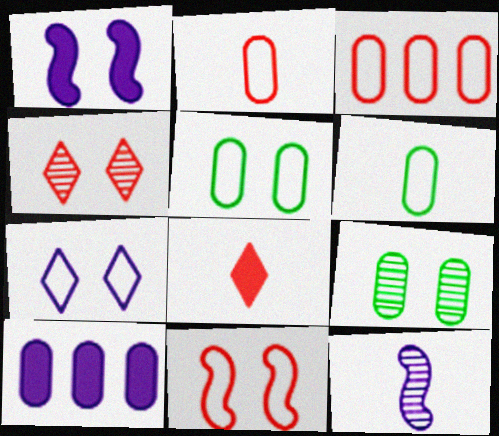[[1, 4, 5], 
[2, 9, 10], 
[5, 7, 11], 
[6, 8, 12], 
[7, 10, 12]]